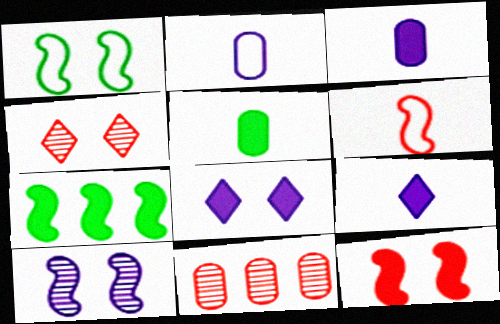[[1, 9, 11], 
[1, 10, 12], 
[2, 4, 7], 
[6, 7, 10]]